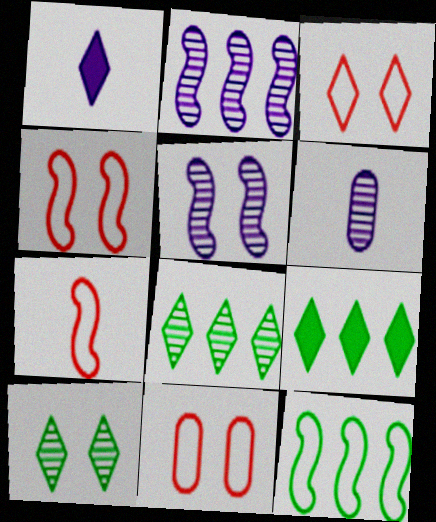[[1, 3, 8], 
[3, 4, 11], 
[4, 6, 9]]